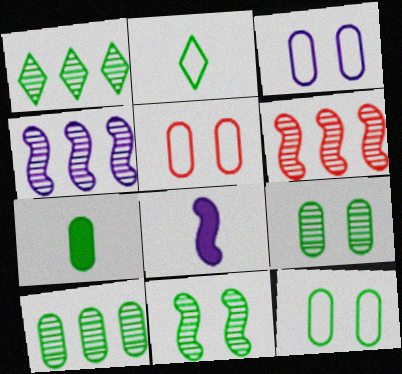[[1, 5, 8], 
[3, 5, 12], 
[7, 10, 12]]